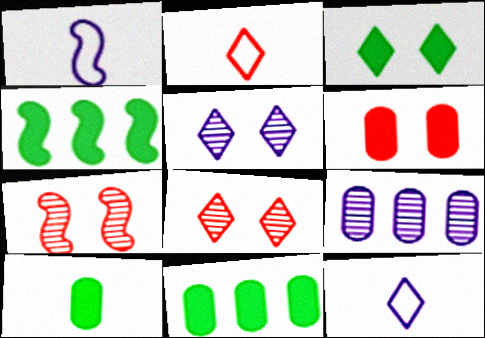[[1, 4, 7], 
[1, 8, 11], 
[3, 4, 10], 
[7, 11, 12]]